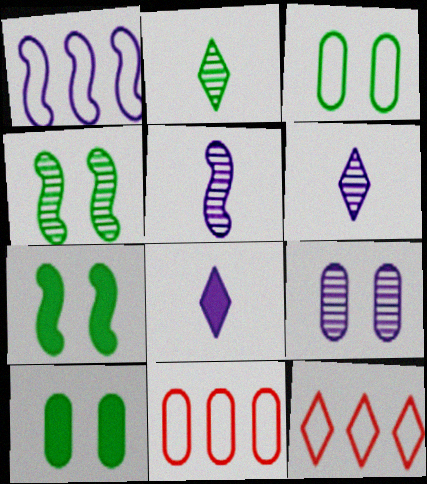[[1, 8, 9], 
[4, 8, 11], 
[5, 10, 12], 
[6, 7, 11]]